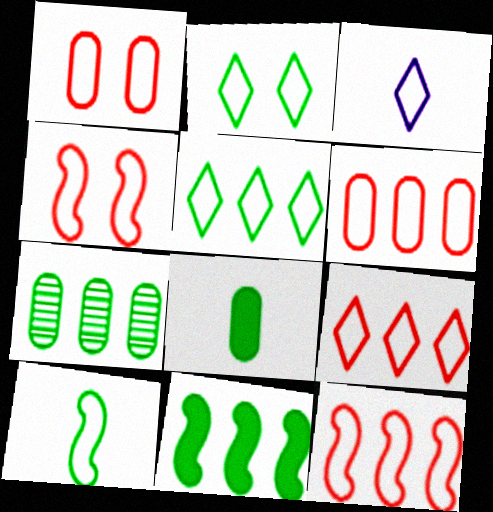[[2, 3, 9], 
[5, 7, 11], 
[6, 9, 12]]